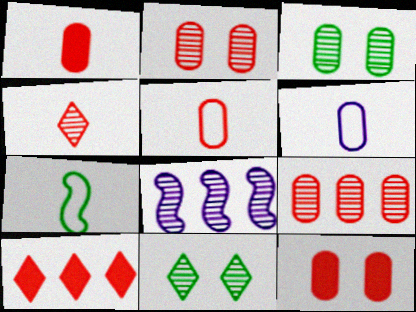[[3, 4, 8], 
[5, 9, 12]]